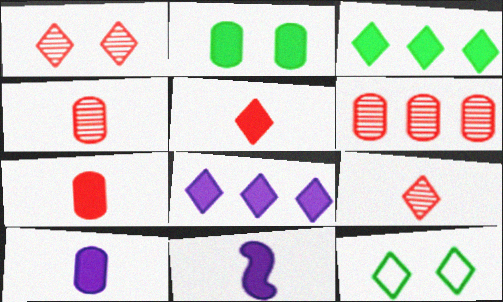[[6, 11, 12], 
[8, 9, 12]]